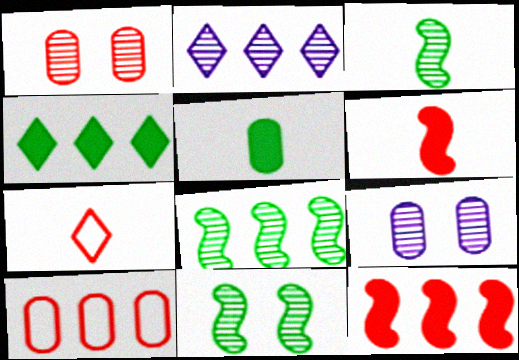[[1, 2, 3], 
[1, 7, 12], 
[3, 8, 11], 
[5, 9, 10]]